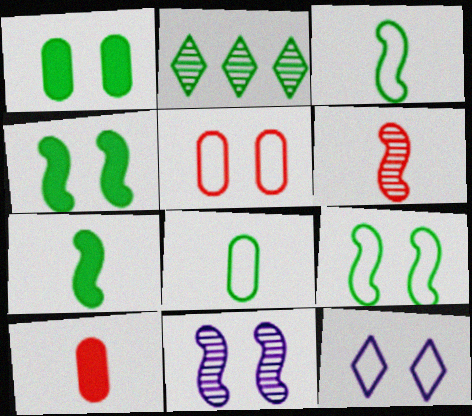[[1, 2, 3], 
[2, 4, 8], 
[5, 9, 12]]